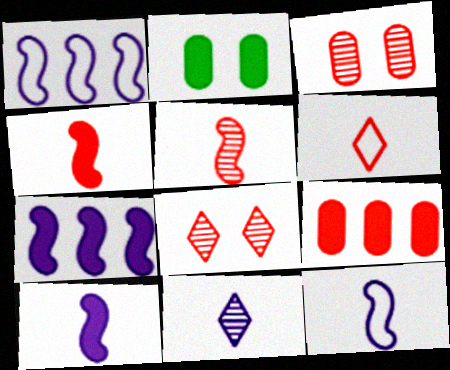[]